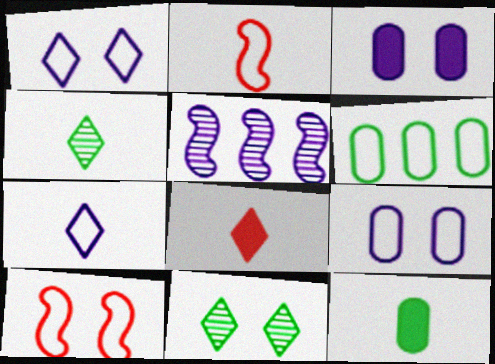[[1, 2, 6], 
[3, 5, 7], 
[3, 10, 11], 
[4, 7, 8], 
[6, 7, 10]]